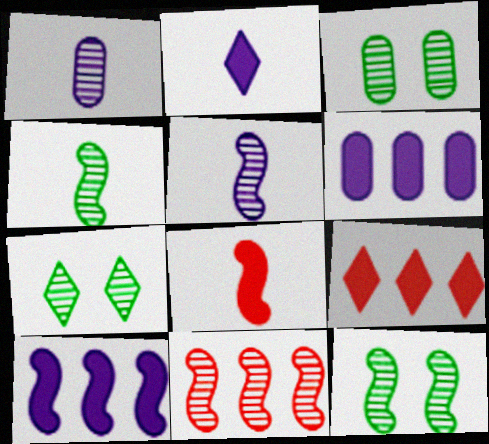[[1, 7, 11], 
[3, 7, 12], 
[5, 11, 12]]